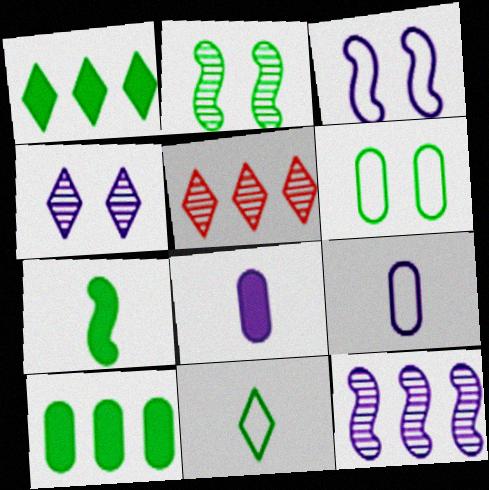[[2, 10, 11]]